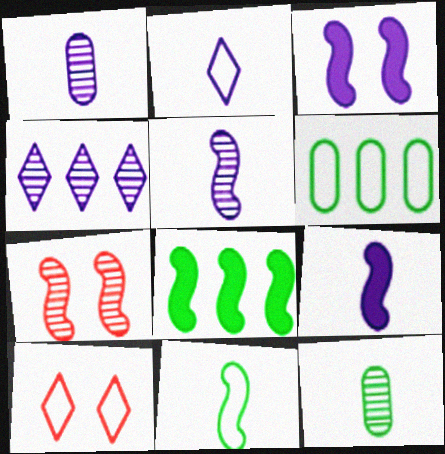[[1, 2, 9], 
[1, 8, 10], 
[4, 7, 12]]